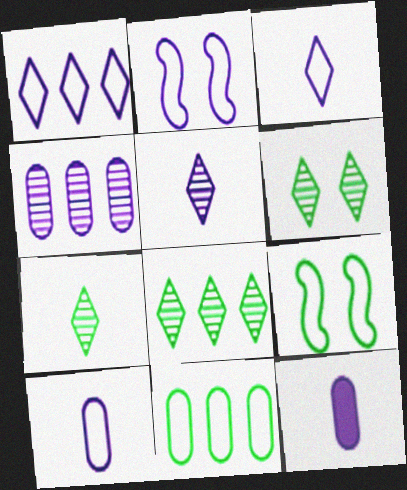[[1, 2, 10], 
[6, 7, 8]]